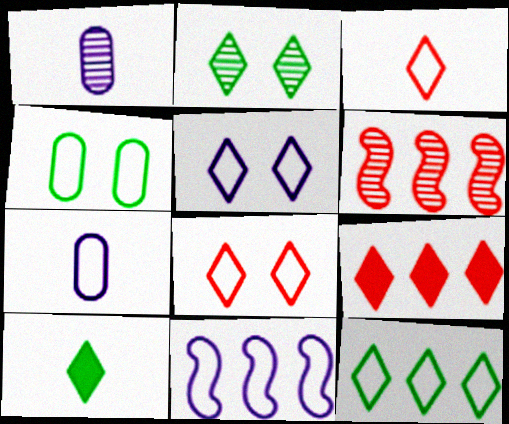[[1, 2, 6], 
[2, 10, 12], 
[3, 4, 11], 
[3, 5, 12], 
[5, 7, 11]]